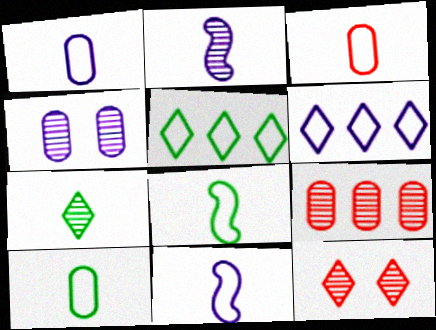[[1, 3, 10]]